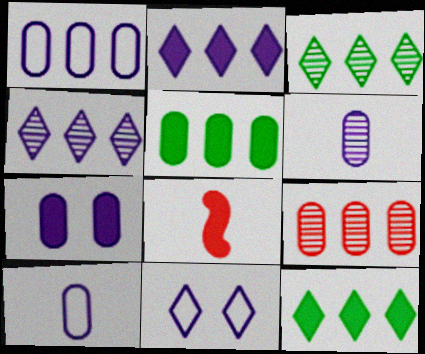[[1, 5, 9], 
[1, 6, 7], 
[7, 8, 12]]